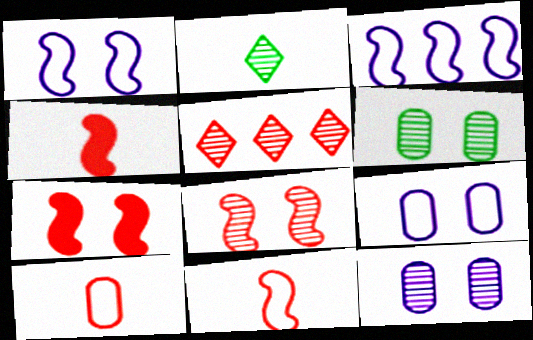[[5, 7, 10]]